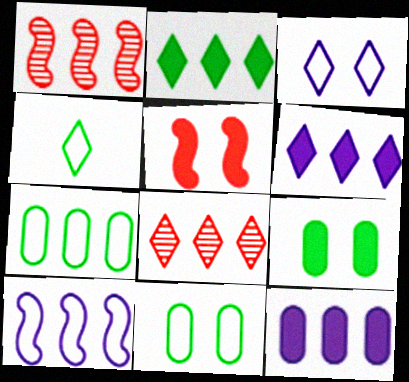[[1, 6, 7]]